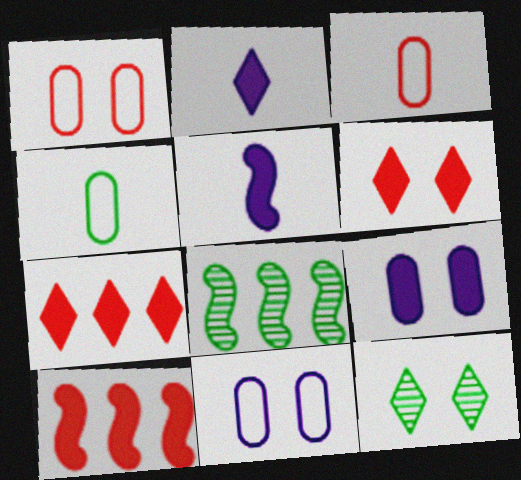[[1, 2, 8]]